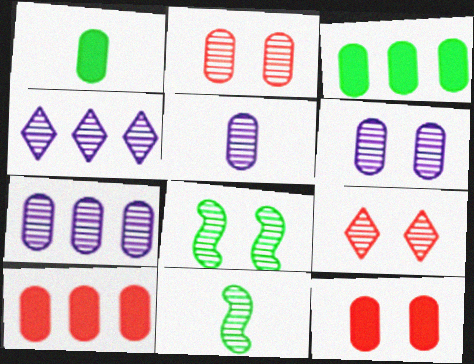[[2, 4, 11], 
[5, 6, 7], 
[6, 8, 9], 
[7, 9, 11]]